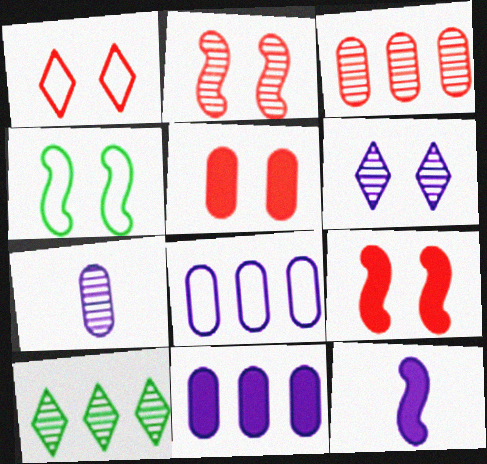[[1, 2, 5], 
[2, 7, 10], 
[4, 5, 6], 
[6, 8, 12]]